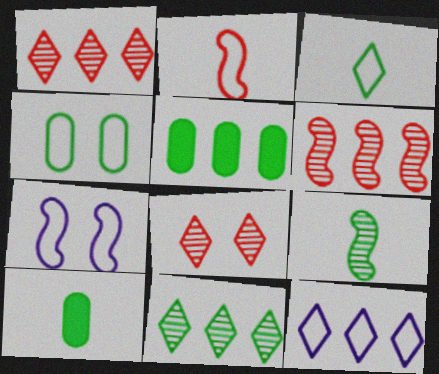[[1, 7, 10], 
[2, 4, 12], 
[3, 9, 10], 
[5, 6, 12]]